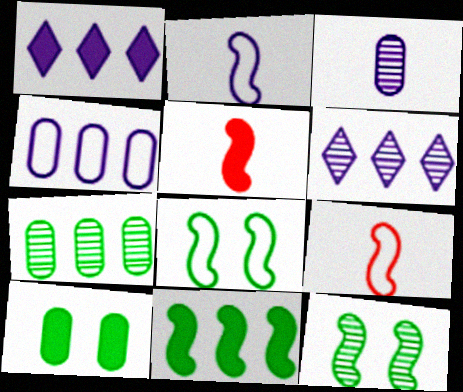[[1, 5, 10], 
[6, 9, 10]]